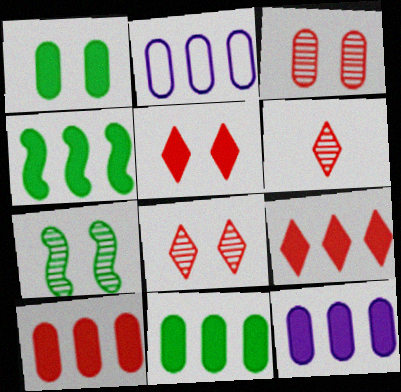[[4, 9, 12], 
[10, 11, 12]]